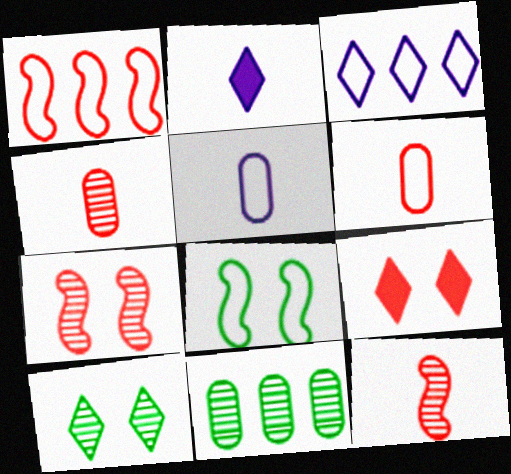[[1, 4, 9], 
[3, 6, 8]]